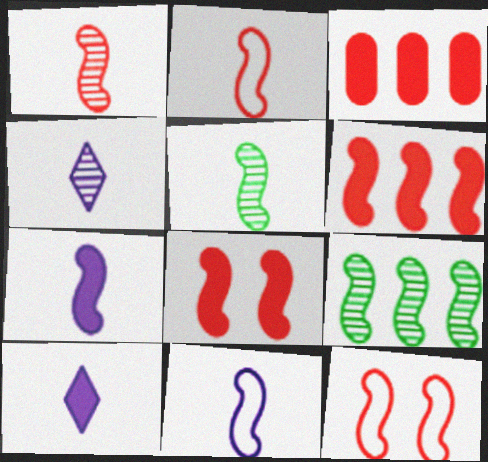[[1, 6, 12], 
[2, 5, 7], 
[7, 9, 12], 
[8, 9, 11]]